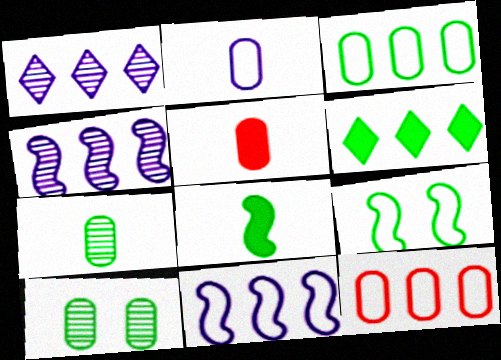[[1, 5, 9], 
[2, 5, 7], 
[4, 6, 12], 
[6, 7, 9]]